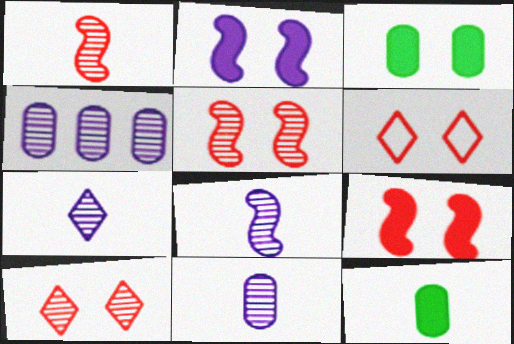[[7, 8, 11]]